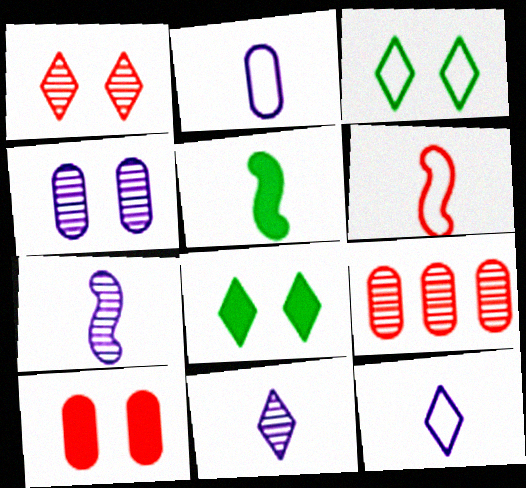[[5, 6, 7]]